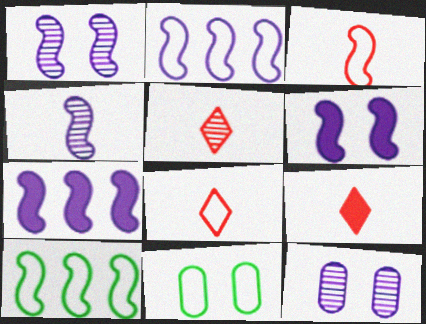[[2, 4, 6], 
[2, 8, 11], 
[5, 7, 11], 
[5, 8, 9], 
[9, 10, 12]]